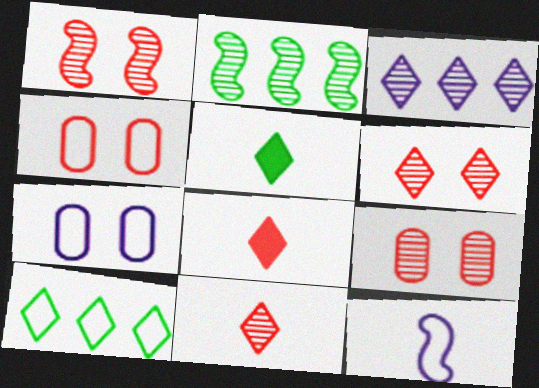[[1, 6, 9], 
[2, 7, 8], 
[4, 10, 12]]